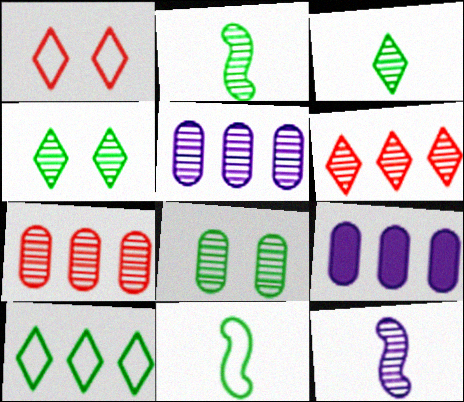[[1, 2, 9], 
[4, 7, 12], 
[6, 8, 12]]